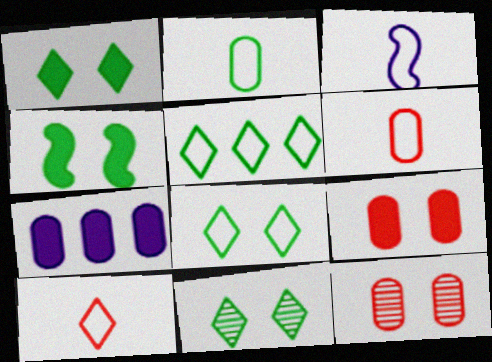[[1, 8, 11], 
[2, 3, 10], 
[2, 7, 12]]